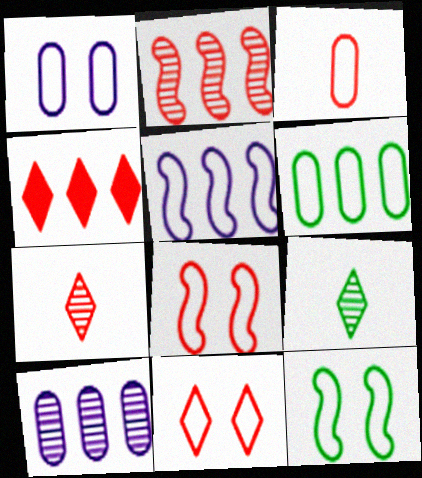[[1, 3, 6], 
[1, 11, 12], 
[4, 7, 11]]